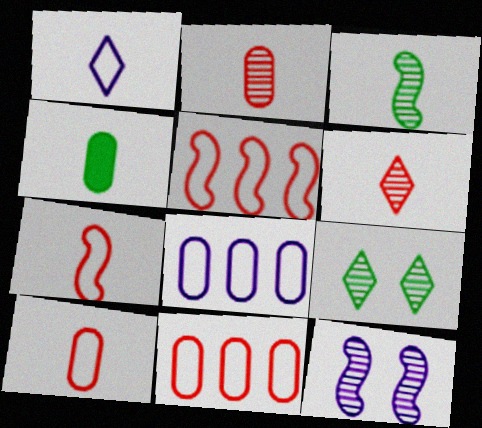[]